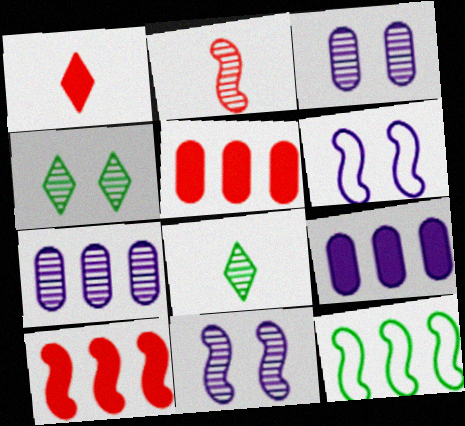[[1, 3, 12], 
[2, 4, 7], 
[5, 6, 8]]